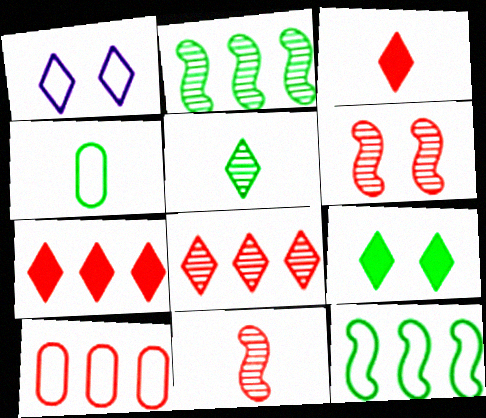[[1, 5, 7], 
[2, 4, 9], 
[3, 6, 10]]